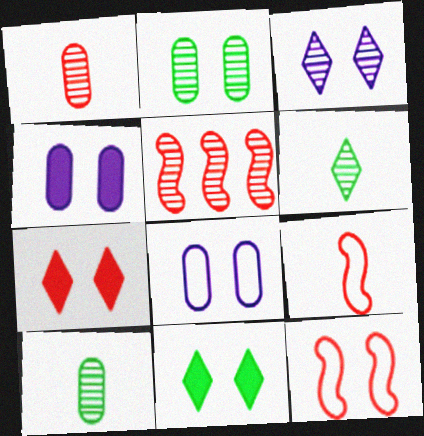[[3, 5, 10]]